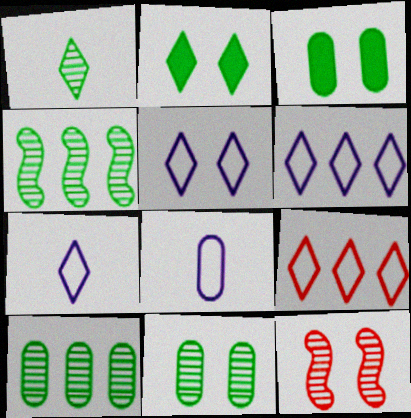[[1, 4, 11], 
[3, 5, 12], 
[5, 6, 7]]